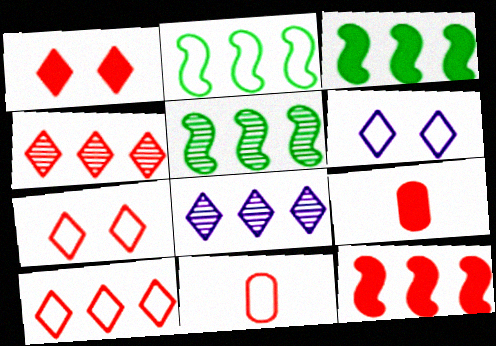[[1, 9, 12], 
[2, 3, 5], 
[2, 6, 11], 
[5, 6, 9]]